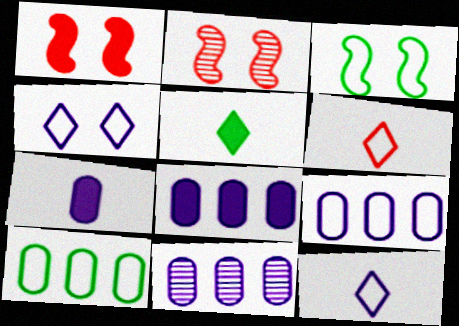[[1, 5, 8], 
[2, 5, 9], 
[3, 6, 9], 
[8, 9, 11]]